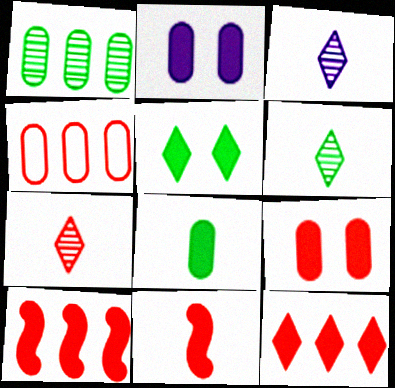[[3, 6, 7], 
[9, 11, 12]]